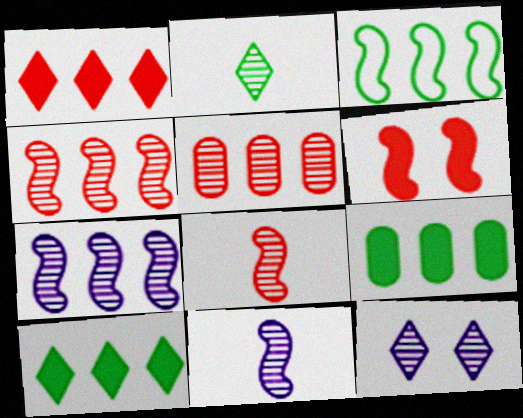[[3, 6, 11]]